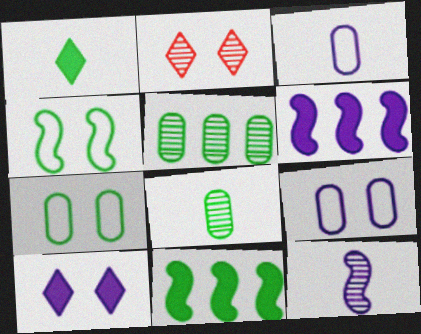[[1, 4, 5], 
[2, 3, 11], 
[2, 5, 12]]